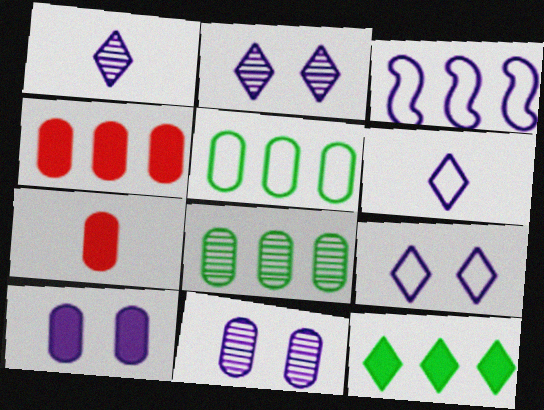[[1, 3, 10], 
[5, 7, 11]]